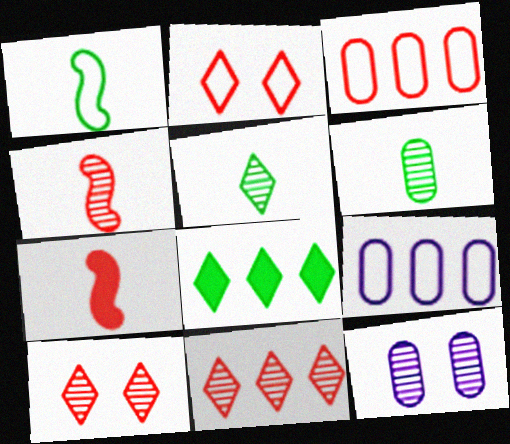[[1, 2, 9], 
[3, 7, 10]]